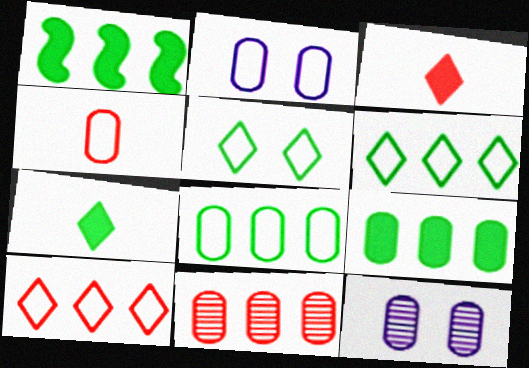[[2, 4, 8], 
[4, 9, 12]]